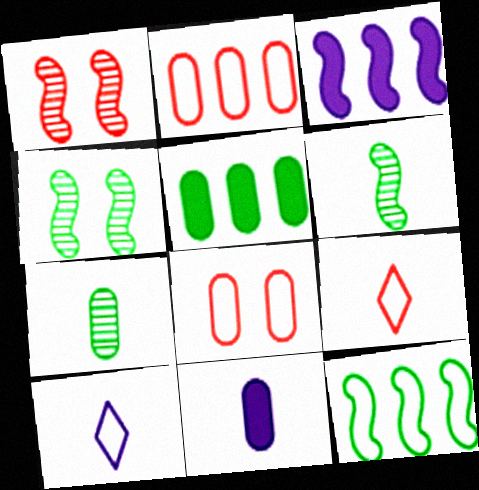[[1, 5, 10], 
[6, 9, 11], 
[8, 10, 12]]